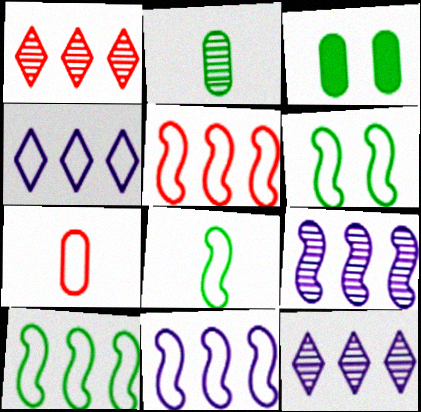[[4, 6, 7], 
[5, 10, 11], 
[6, 8, 10]]